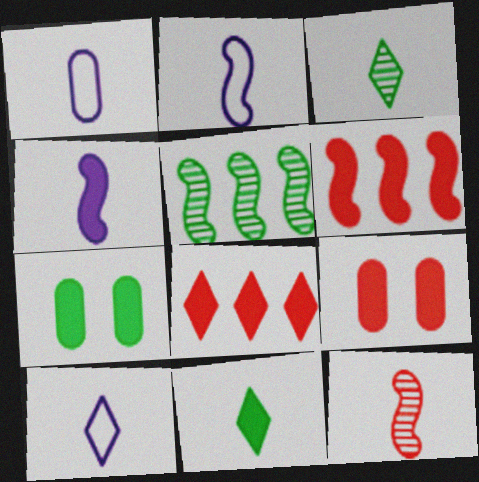[[1, 2, 10], 
[1, 11, 12], 
[4, 7, 8], 
[5, 9, 10]]